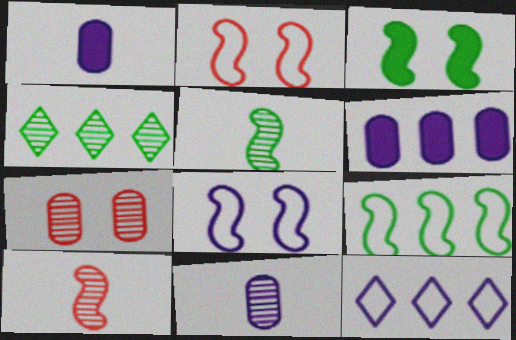[[1, 2, 4], 
[3, 5, 9]]